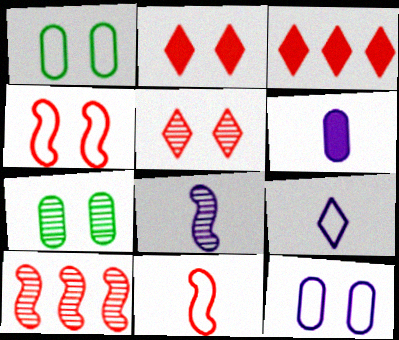[[1, 3, 8], 
[6, 8, 9]]